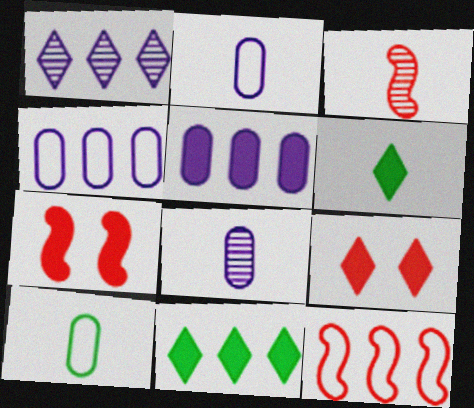[[1, 7, 10], 
[2, 3, 6], 
[3, 7, 12], 
[5, 6, 7]]